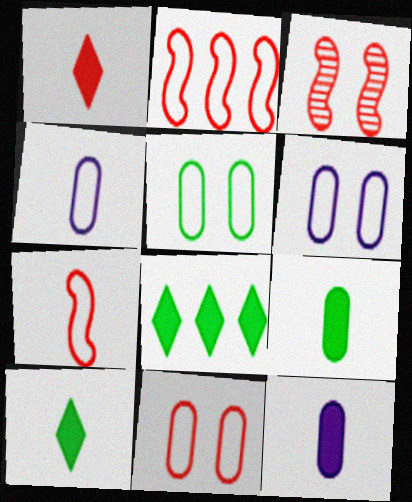[[3, 4, 8], 
[5, 6, 11]]